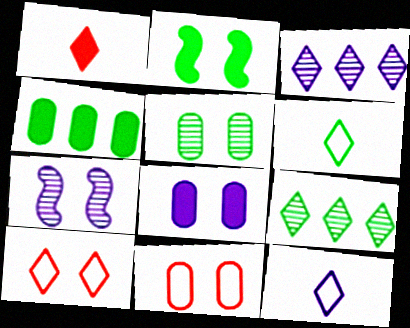[[5, 8, 11]]